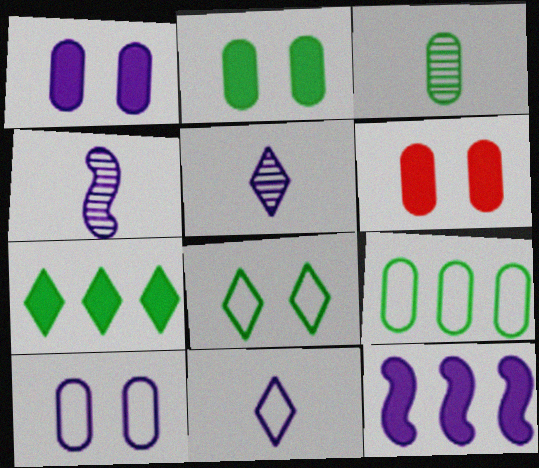[[1, 2, 6], 
[2, 3, 9], 
[5, 10, 12]]